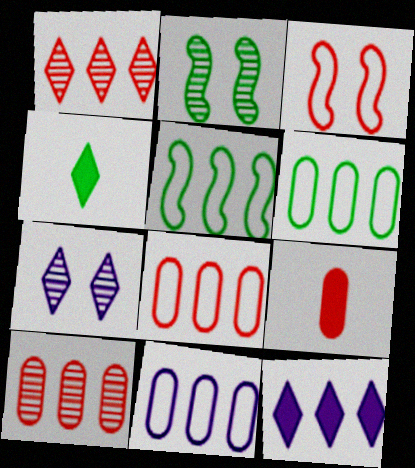[[1, 3, 9], 
[2, 4, 6], 
[5, 7, 9], 
[5, 10, 12], 
[6, 8, 11]]